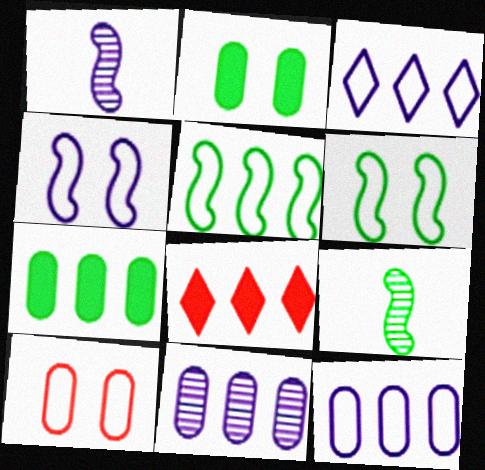[[5, 8, 11]]